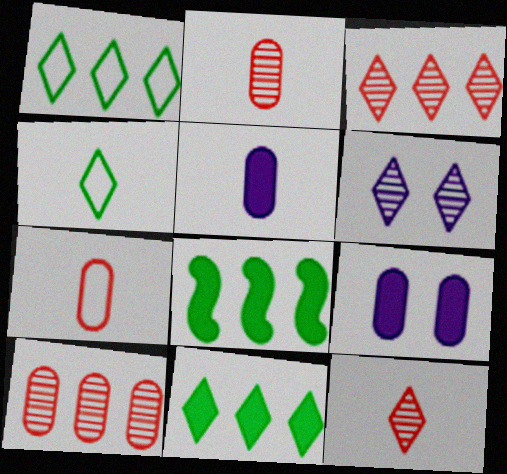[[6, 7, 8]]